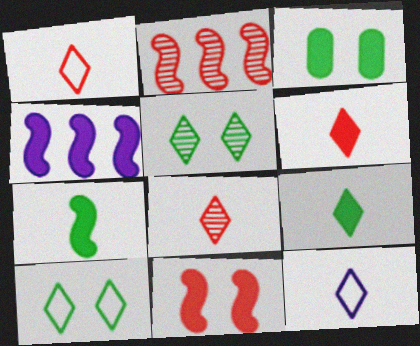[[1, 6, 8], 
[2, 3, 12], 
[3, 4, 6], 
[4, 7, 11], 
[8, 9, 12]]